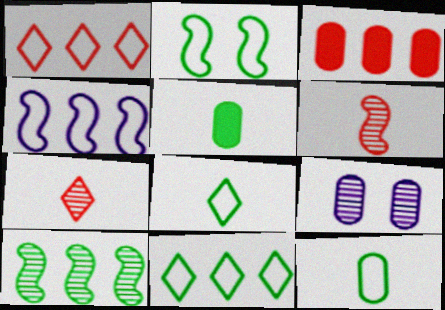[[2, 11, 12], 
[3, 9, 12], 
[7, 9, 10]]